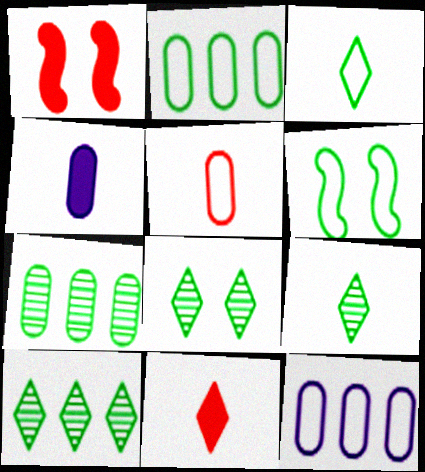[[1, 9, 12], 
[2, 3, 6], 
[8, 9, 10]]